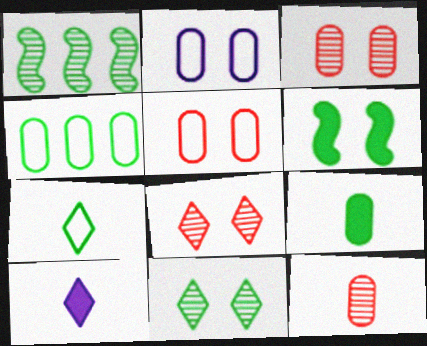[[1, 5, 10], 
[2, 6, 8]]